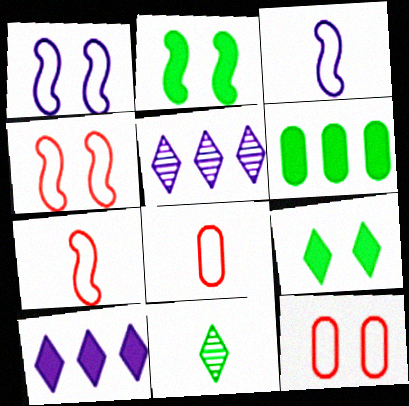[[2, 5, 8]]